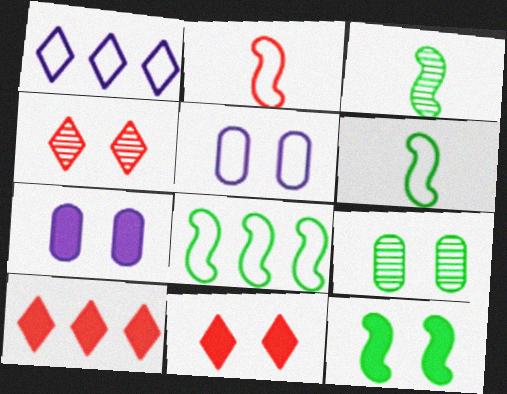[[3, 5, 10], 
[3, 8, 12], 
[4, 5, 12], 
[7, 11, 12]]